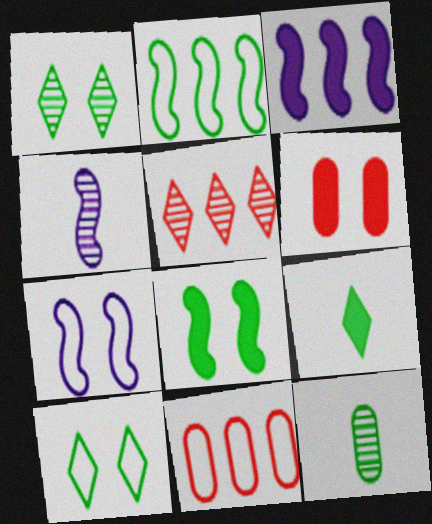[[1, 6, 7], 
[3, 4, 7], 
[3, 6, 9]]